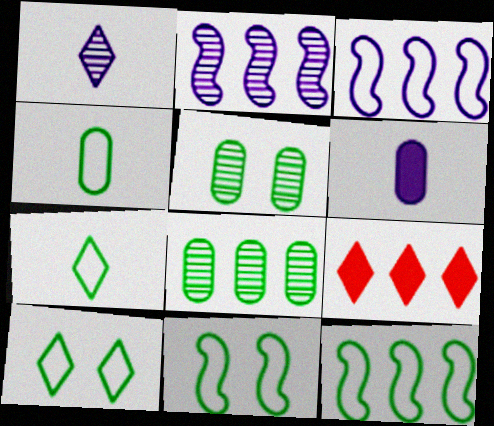[[1, 9, 10], 
[3, 8, 9], 
[4, 10, 12]]